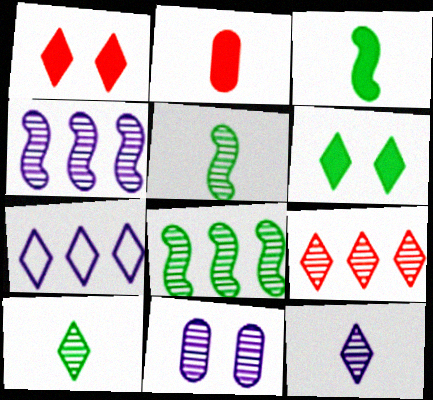[[1, 7, 10], 
[4, 11, 12], 
[5, 9, 11]]